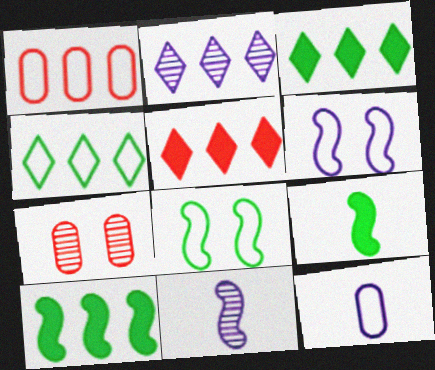[[1, 2, 10], 
[2, 4, 5]]